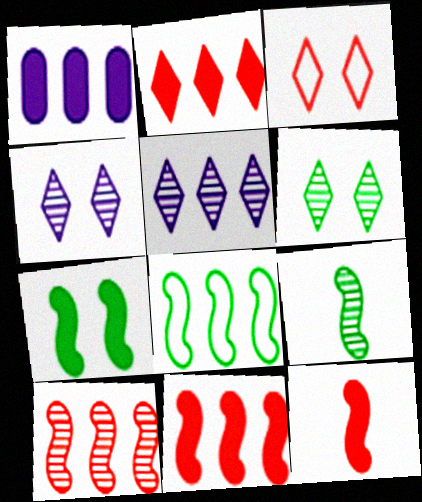[[1, 3, 9], 
[7, 8, 9]]